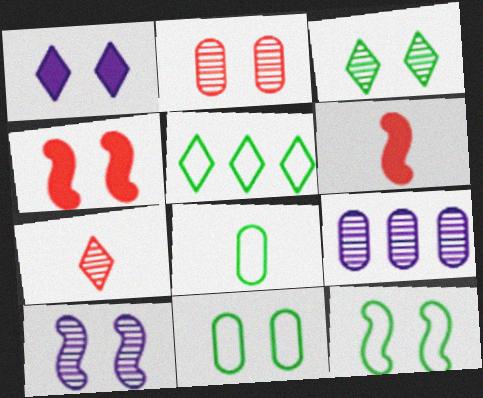[[1, 2, 12], 
[1, 5, 7], 
[2, 3, 10], 
[4, 10, 12], 
[5, 8, 12]]